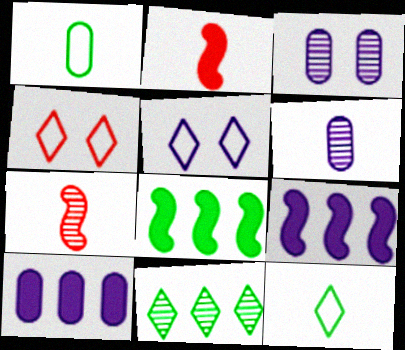[[2, 6, 12], 
[3, 7, 11], 
[4, 6, 8], 
[5, 6, 9]]